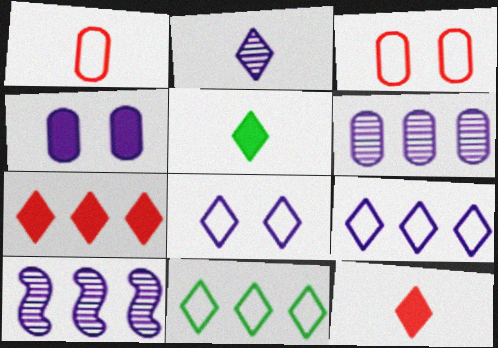[[3, 5, 10]]